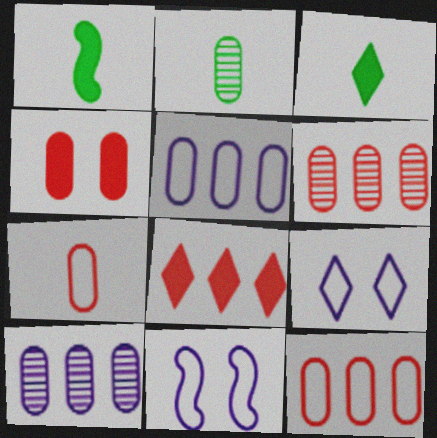[[1, 6, 9], 
[2, 4, 5], 
[2, 8, 11], 
[3, 6, 11], 
[4, 6, 7]]